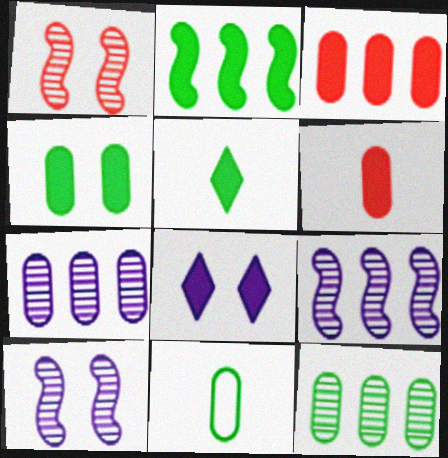[[2, 4, 5], 
[2, 6, 8], 
[4, 11, 12]]